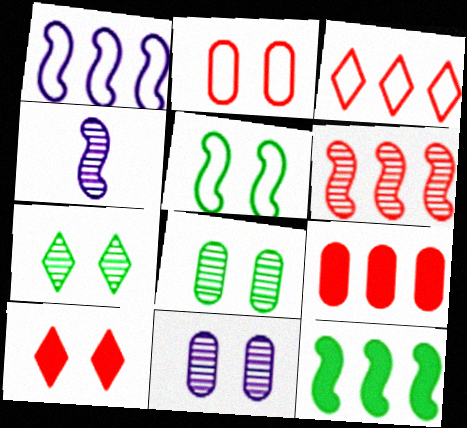[[1, 6, 12], 
[3, 6, 9], 
[5, 10, 11]]